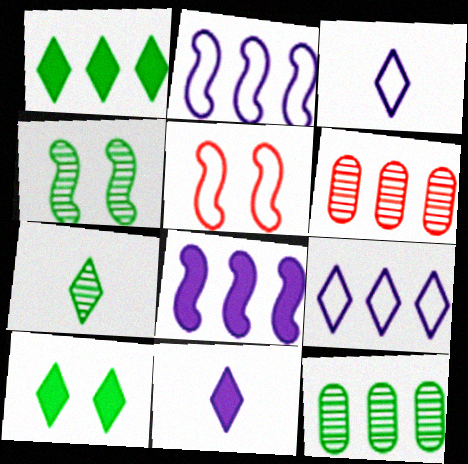[[1, 2, 6], 
[4, 7, 12], 
[5, 11, 12]]